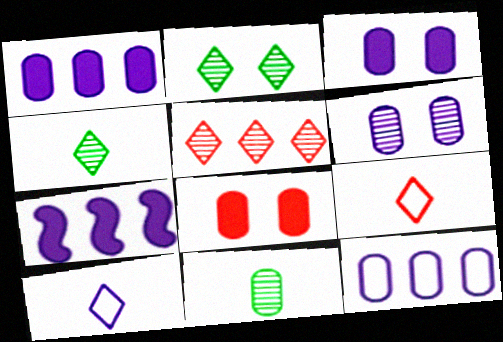[[6, 7, 10], 
[8, 11, 12]]